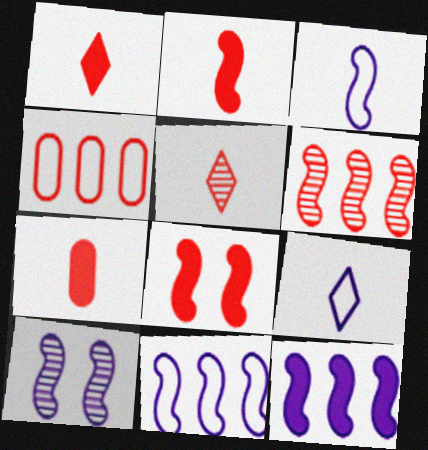[[1, 2, 7], 
[3, 10, 12], 
[4, 5, 8]]